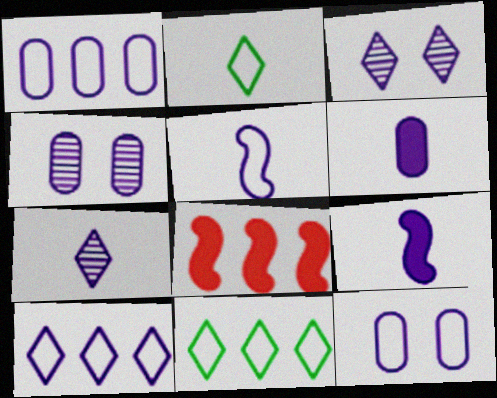[[1, 3, 9], 
[1, 4, 6], 
[2, 4, 8], 
[4, 9, 10], 
[5, 6, 7], 
[5, 10, 12]]